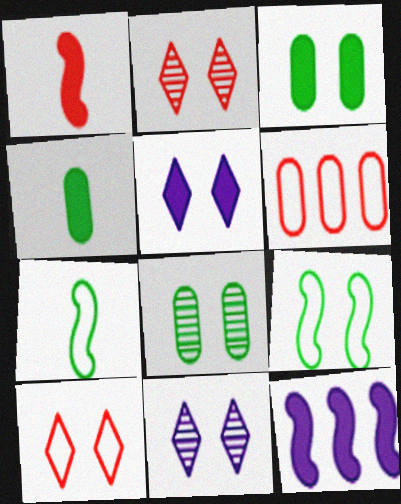[[1, 2, 6]]